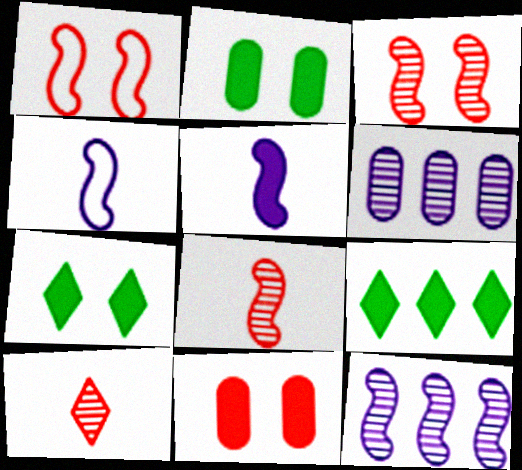[[5, 9, 11]]